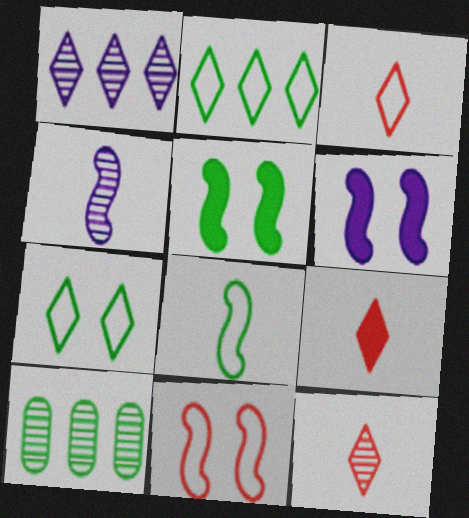[[1, 7, 9], 
[3, 6, 10], 
[3, 9, 12]]